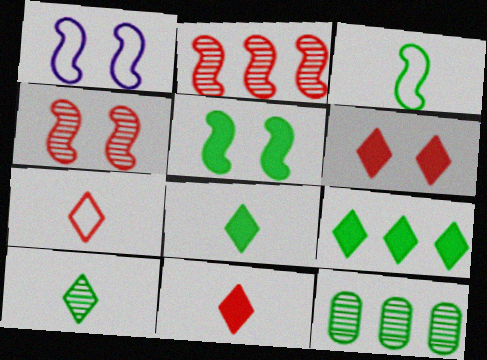[[1, 4, 5], 
[1, 11, 12]]